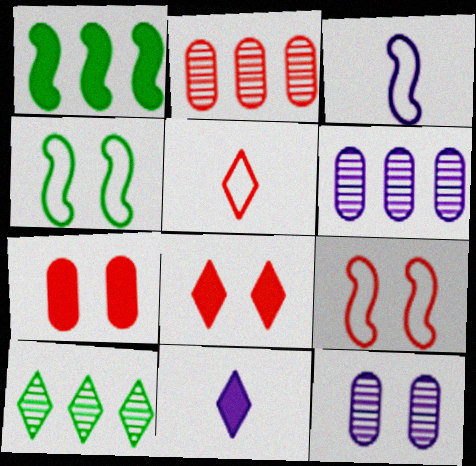[[1, 5, 12], 
[1, 7, 11], 
[2, 4, 11], 
[3, 7, 10], 
[4, 8, 12]]